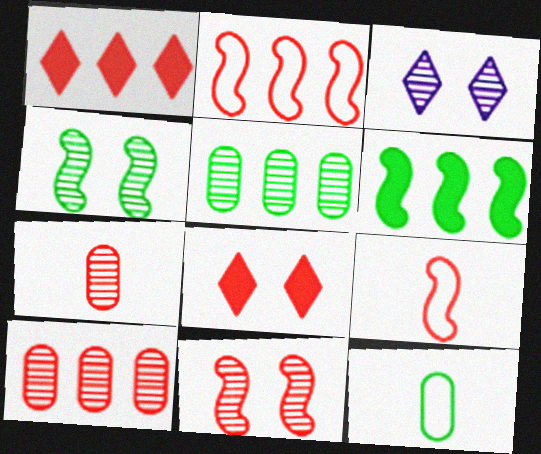[[1, 2, 10], 
[2, 7, 8], 
[8, 9, 10]]